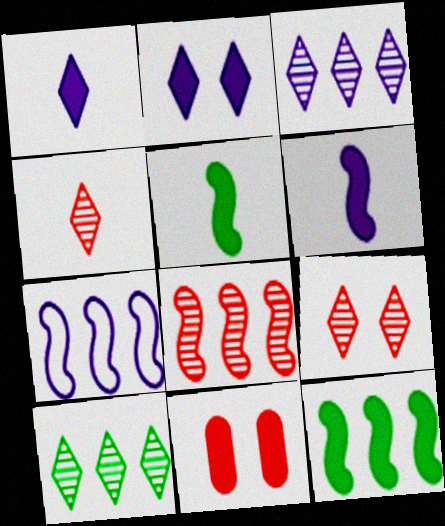[[1, 11, 12], 
[7, 8, 12]]